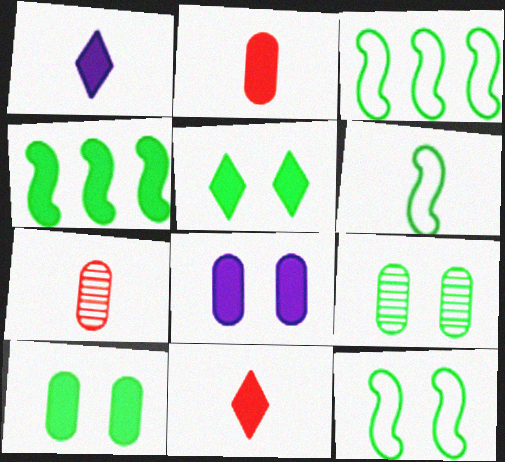[[1, 6, 7], 
[3, 6, 12], 
[4, 8, 11], 
[5, 9, 12]]